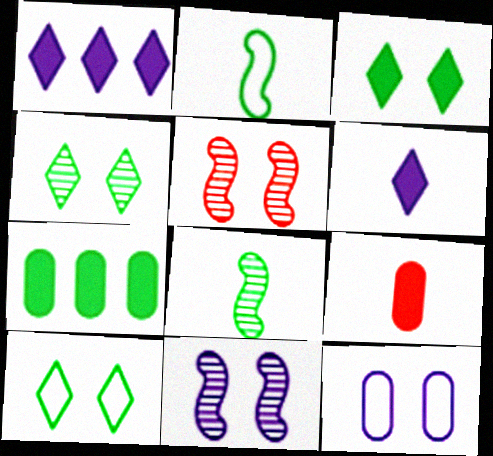[[2, 4, 7], 
[3, 4, 10], 
[3, 5, 12], 
[7, 8, 10]]